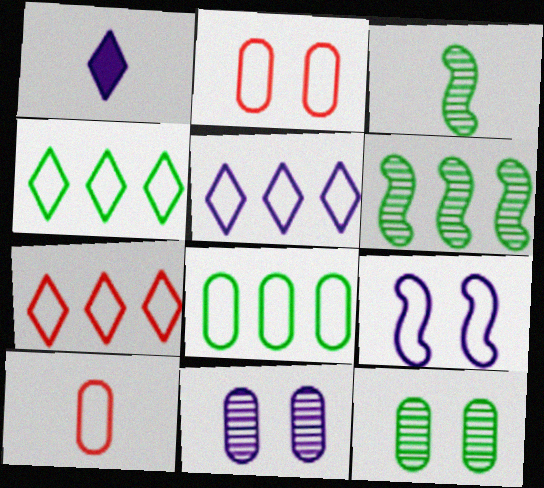[[1, 2, 6], 
[1, 3, 10], 
[4, 5, 7], 
[4, 9, 10]]